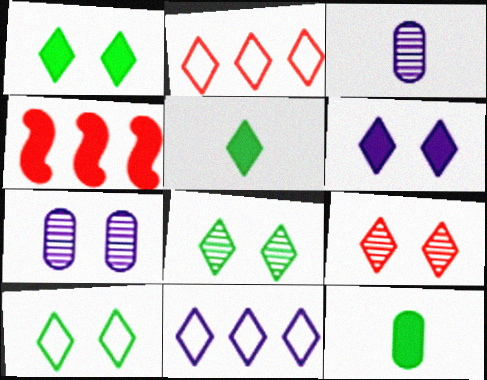[[1, 8, 10], 
[3, 4, 10], 
[4, 6, 12], 
[5, 9, 11], 
[6, 9, 10]]